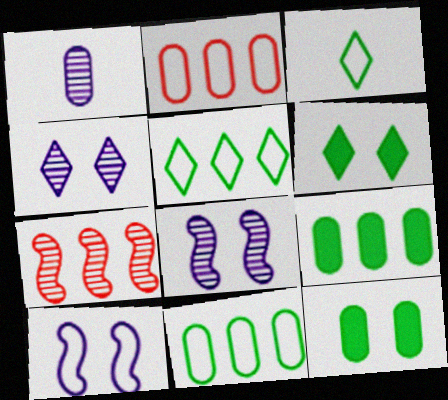[[1, 2, 12], 
[2, 3, 10]]